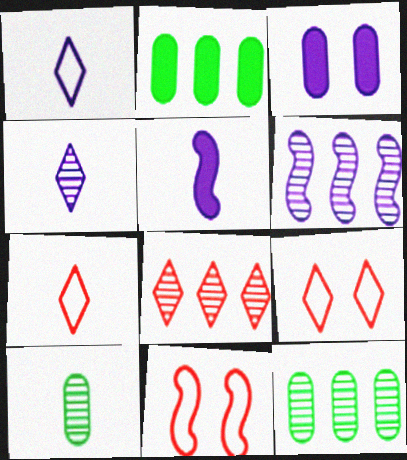[[1, 3, 6], 
[2, 4, 11], 
[5, 7, 10], 
[5, 9, 12], 
[6, 8, 12]]